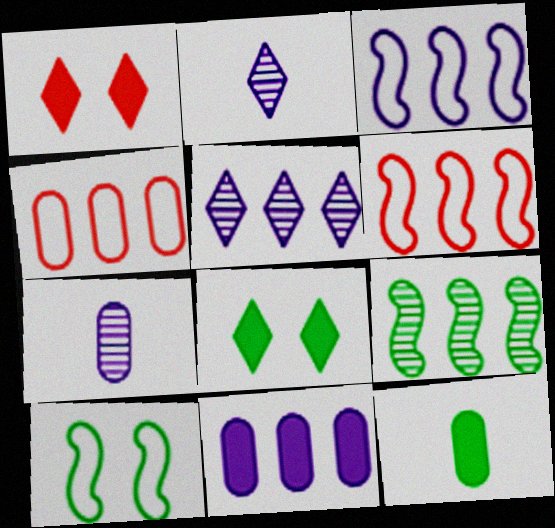[[3, 5, 11], 
[6, 7, 8]]